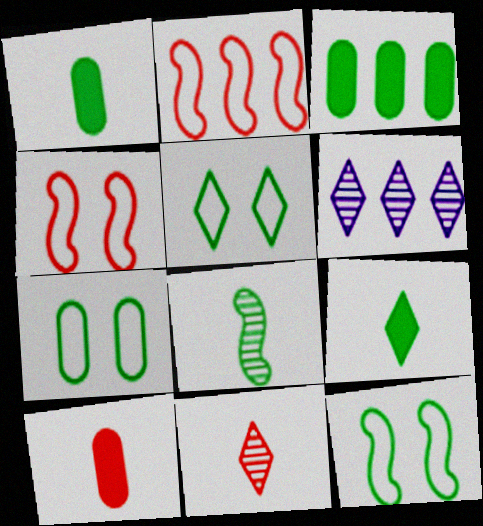[[1, 4, 6], 
[2, 3, 6], 
[3, 5, 8], 
[5, 7, 12], 
[6, 10, 12]]